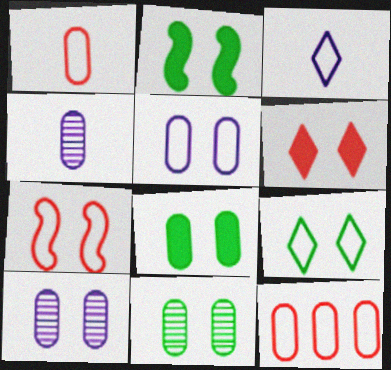[[2, 9, 11], 
[4, 8, 12], 
[5, 7, 9]]